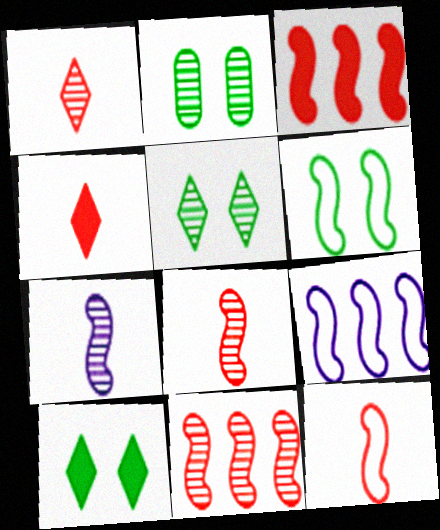[[2, 4, 9], 
[2, 6, 10], 
[3, 6, 7], 
[6, 9, 12]]